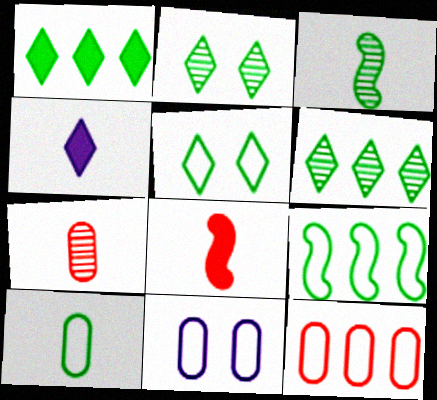[[5, 9, 10], 
[6, 8, 11], 
[10, 11, 12]]